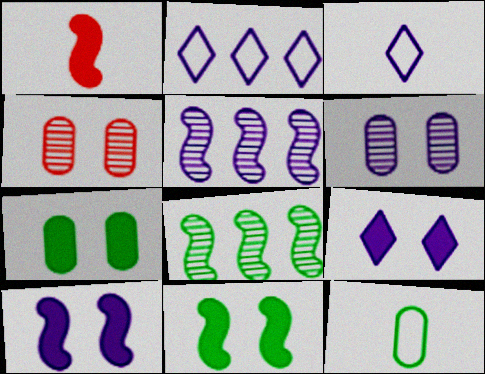[]